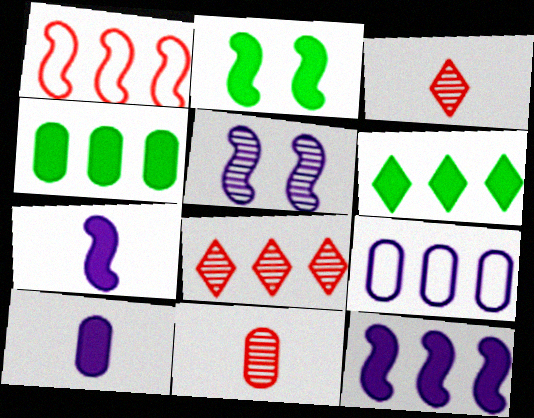[[2, 3, 9]]